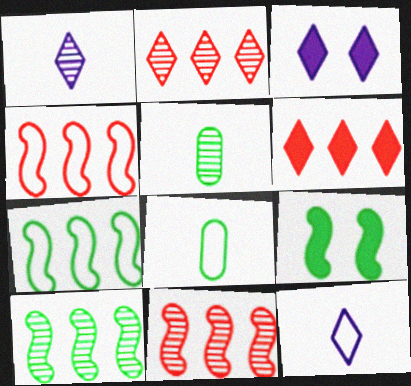[[3, 4, 5], 
[3, 8, 11]]